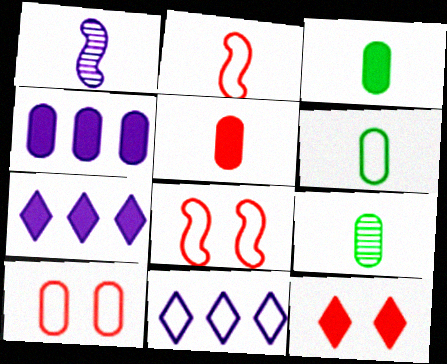[[3, 6, 9], 
[4, 9, 10], 
[6, 8, 11], 
[7, 8, 9]]